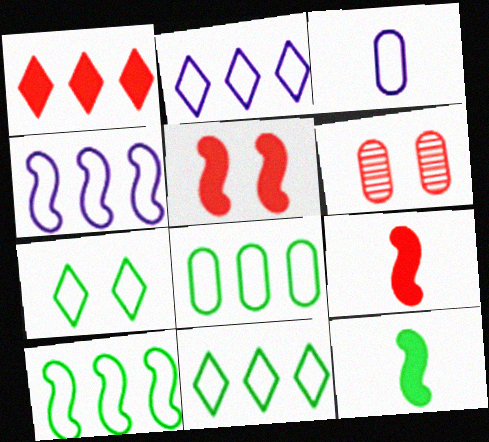[[2, 6, 12], 
[8, 10, 11]]